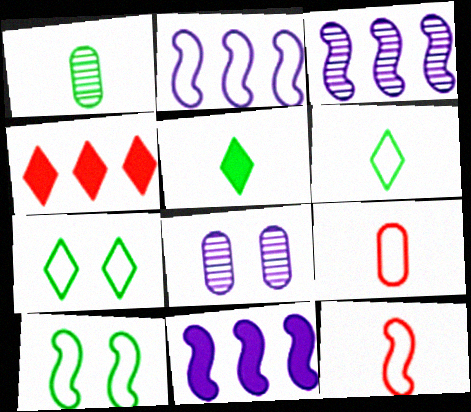[[2, 3, 11], 
[2, 7, 9], 
[2, 10, 12]]